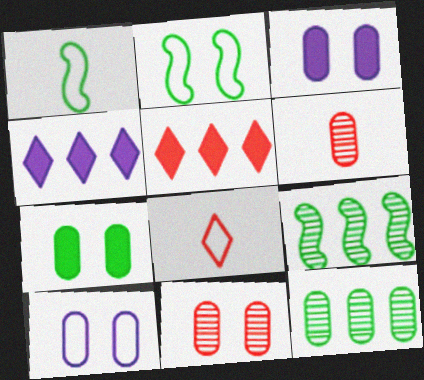[[1, 4, 11], 
[2, 4, 6], 
[3, 8, 9], 
[7, 10, 11]]